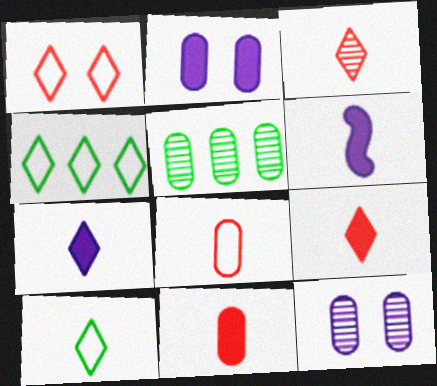[[1, 5, 6], 
[2, 5, 8], 
[3, 7, 10]]